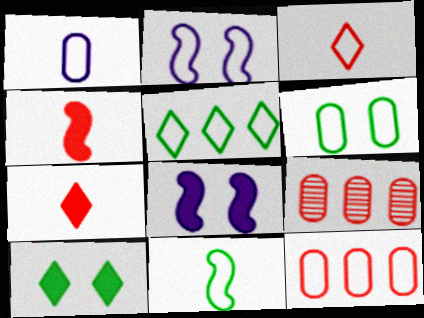[[1, 3, 11], 
[1, 6, 12], 
[5, 6, 11]]